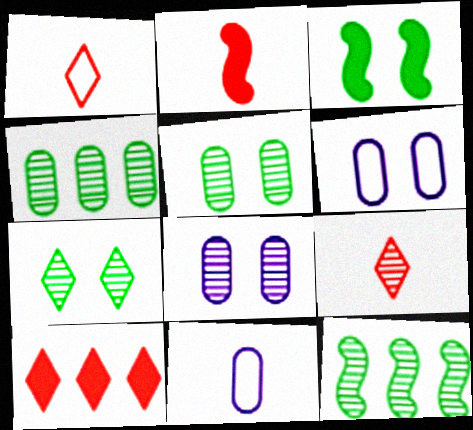[[8, 9, 12]]